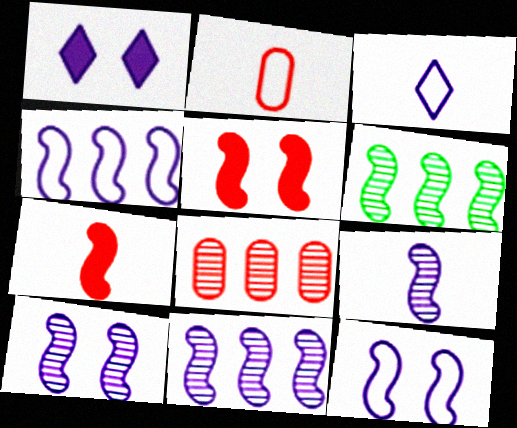[[1, 2, 6], 
[6, 7, 12], 
[9, 10, 11]]